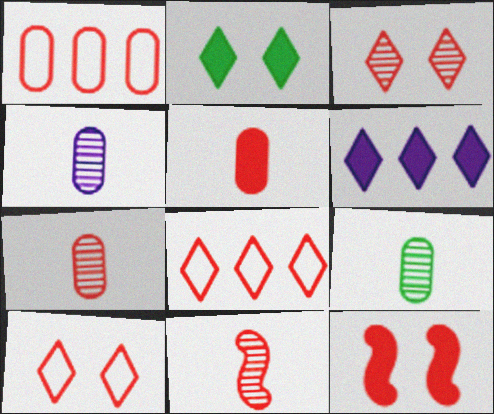[[4, 7, 9], 
[7, 8, 12]]